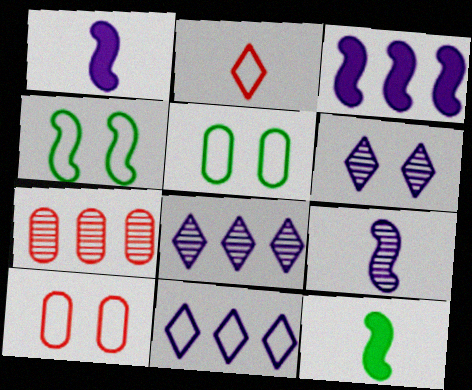[[8, 10, 12]]